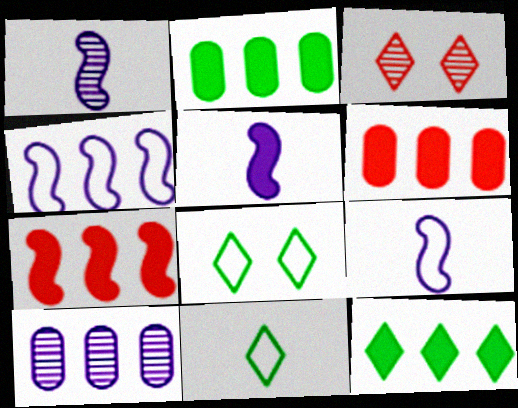[[1, 5, 9], 
[1, 6, 8], 
[2, 3, 9]]